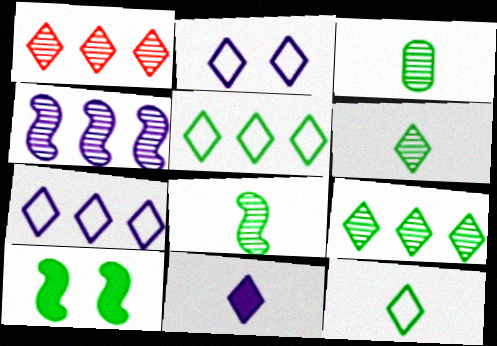[[3, 5, 10], 
[3, 6, 8]]